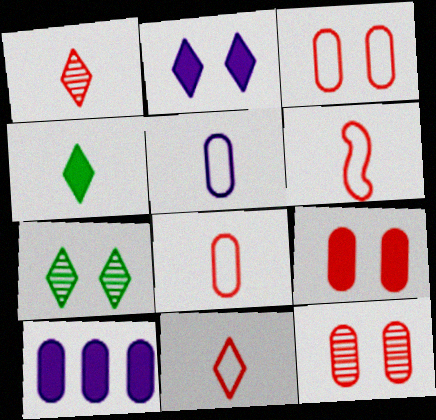[[3, 9, 12], 
[6, 7, 10], 
[6, 8, 11]]